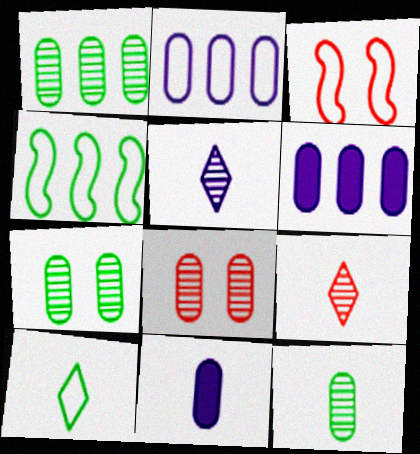[[1, 7, 12], 
[2, 3, 10]]